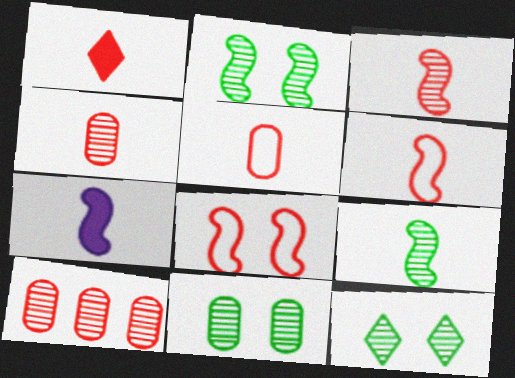[[1, 3, 5], 
[1, 4, 6], 
[1, 8, 10], 
[2, 11, 12], 
[6, 7, 9]]